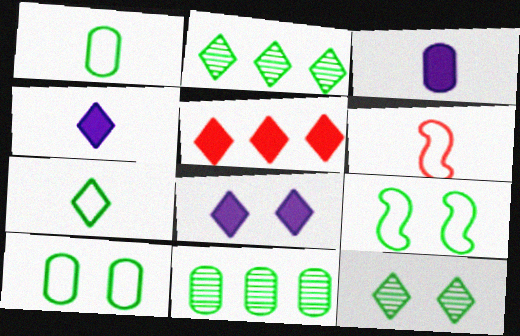[[6, 8, 11]]